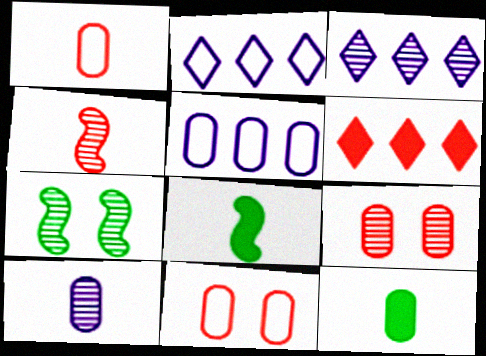[[1, 10, 12], 
[2, 8, 9], 
[3, 8, 11], 
[4, 6, 11], 
[5, 9, 12]]